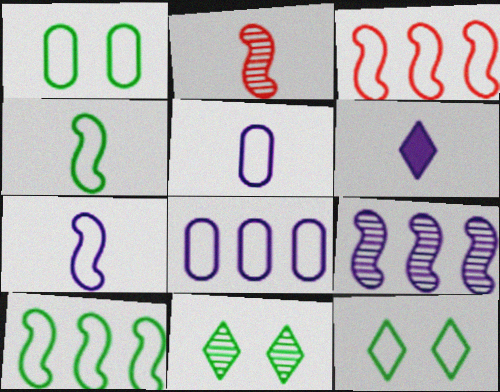[[3, 5, 12]]